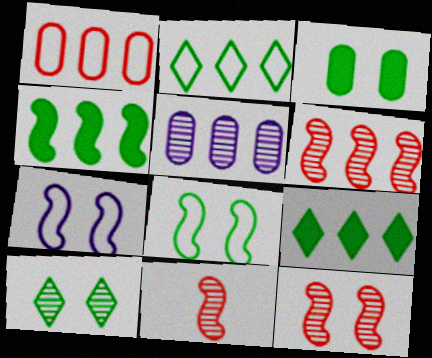[[3, 8, 10], 
[4, 7, 11], 
[5, 10, 11], 
[6, 11, 12]]